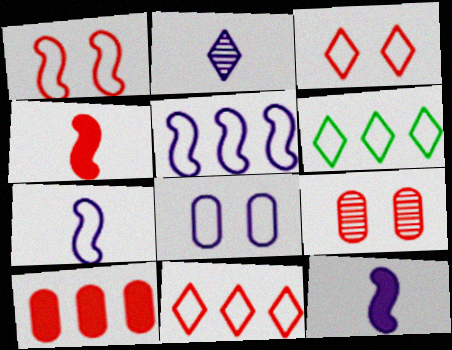[[4, 9, 11], 
[6, 9, 12]]